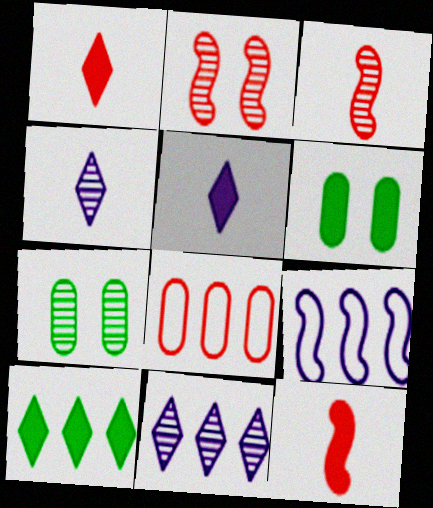[[1, 2, 8], 
[1, 7, 9], 
[3, 7, 11]]